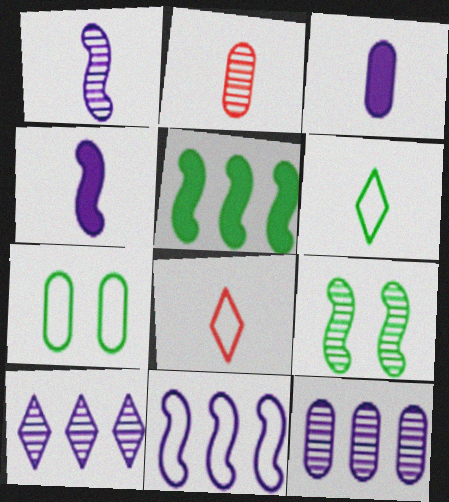[[2, 4, 6], 
[2, 9, 10], 
[7, 8, 11]]